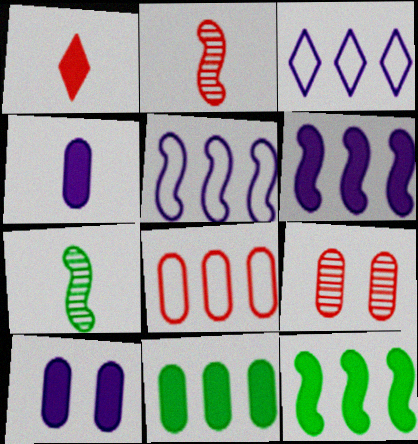[[1, 10, 12]]